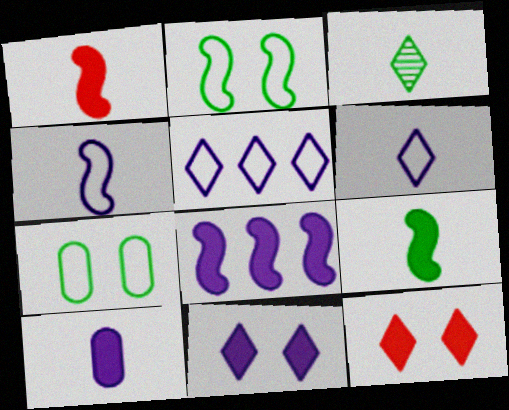[[3, 5, 12], 
[8, 10, 11]]